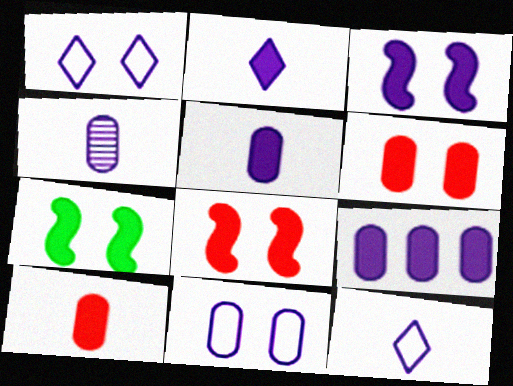[[2, 3, 9], 
[3, 7, 8], 
[4, 9, 11]]